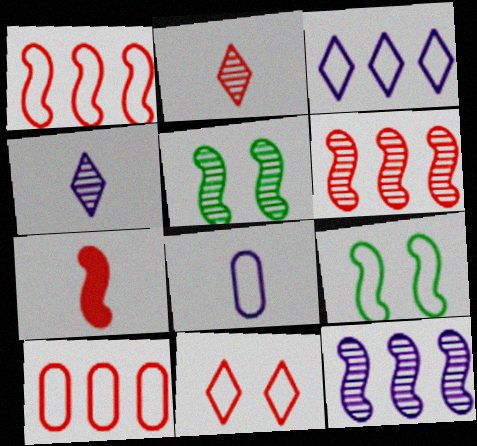[[7, 9, 12]]